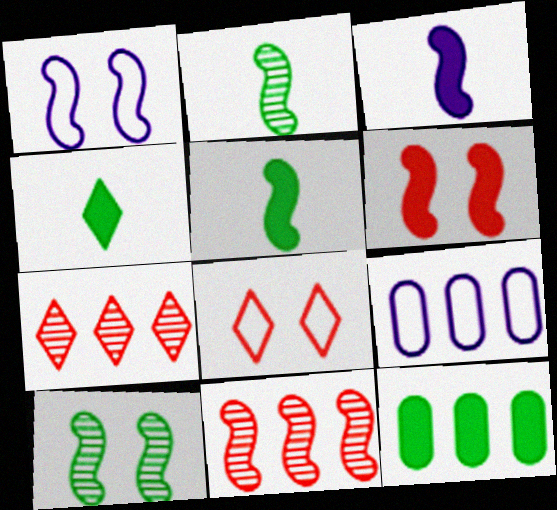[[1, 5, 11], 
[1, 6, 10]]